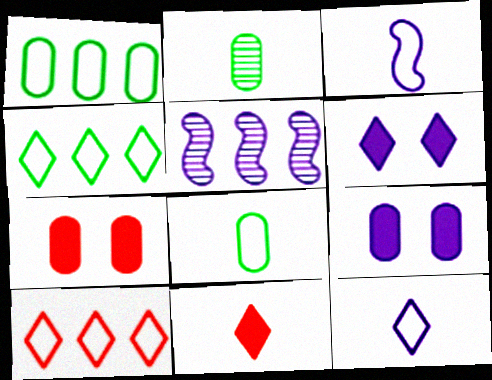[[2, 3, 11], 
[5, 9, 12]]